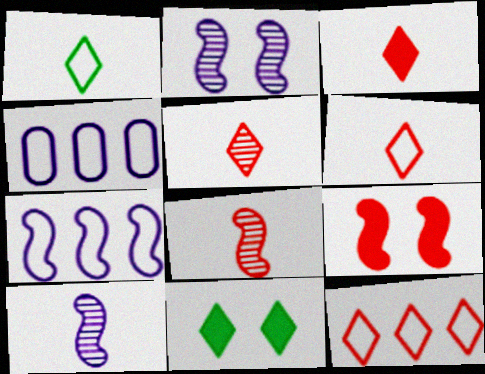[[3, 5, 6], 
[4, 8, 11]]